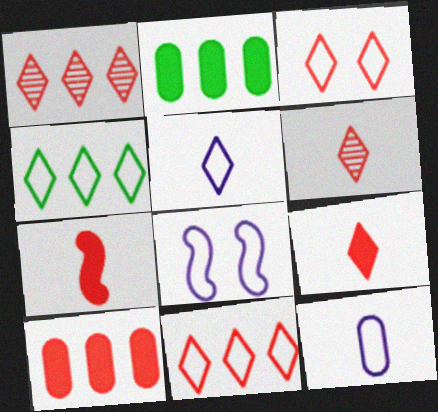[[1, 3, 9], 
[2, 6, 8], 
[3, 4, 5]]